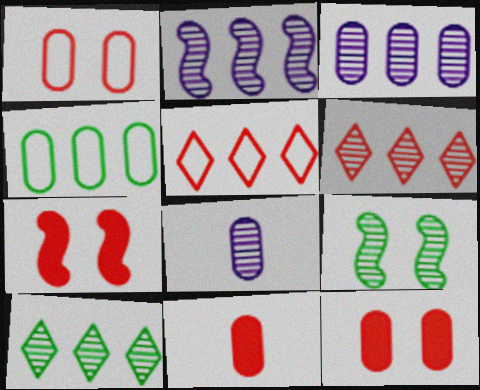[[4, 8, 12], 
[6, 8, 9]]